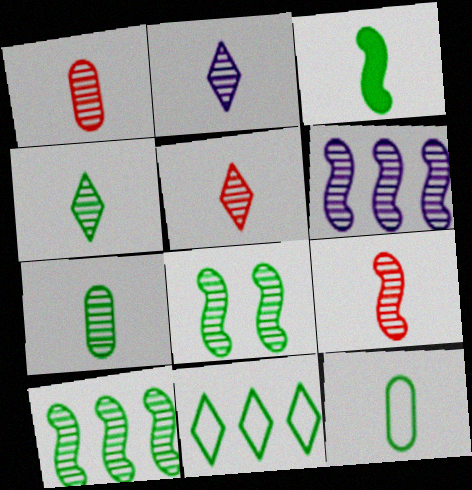[[1, 5, 9], 
[2, 4, 5], 
[2, 7, 9], 
[3, 4, 12], 
[6, 8, 9]]